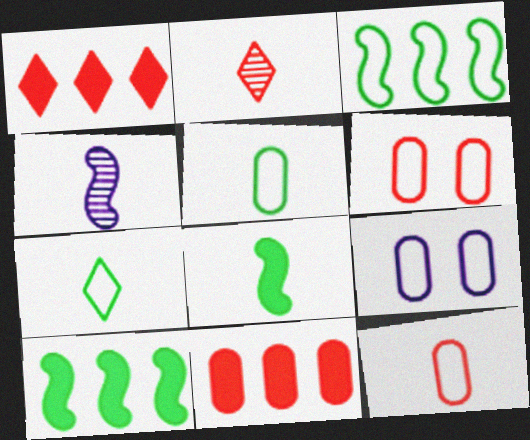[[2, 9, 10]]